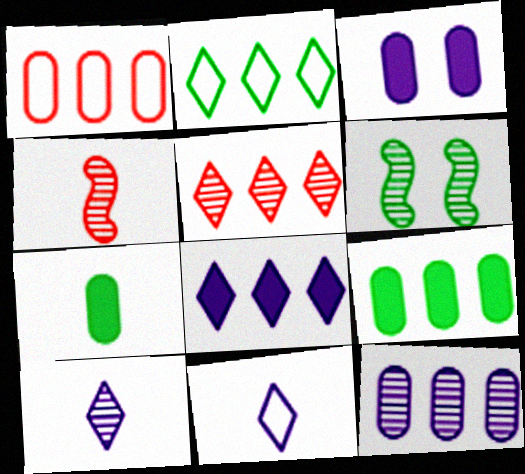[[1, 9, 12], 
[2, 3, 4], 
[2, 5, 8], 
[2, 6, 7], 
[4, 7, 11]]